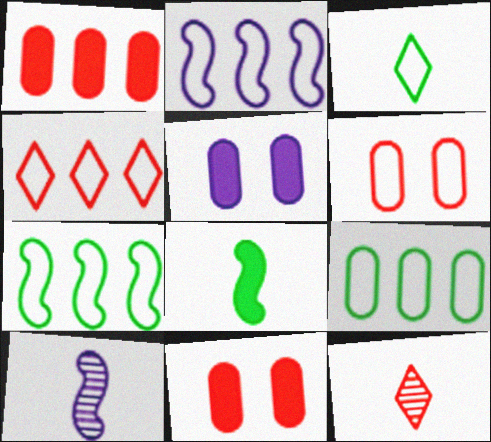[[2, 3, 6], 
[2, 4, 9], 
[5, 7, 12]]